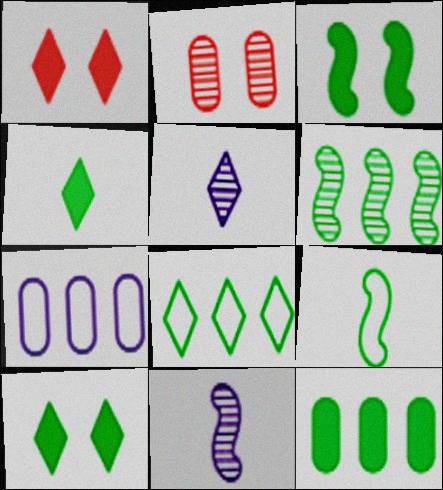[[1, 5, 8], 
[2, 5, 6], 
[3, 4, 12], 
[3, 6, 9], 
[6, 8, 12]]